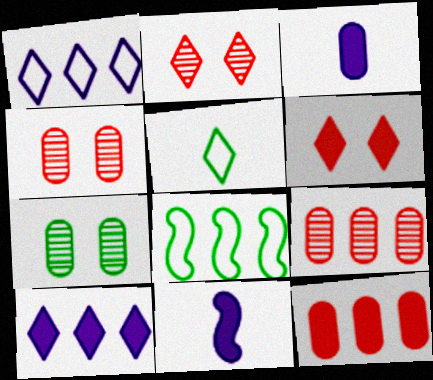[[2, 3, 8], 
[2, 5, 10], 
[8, 9, 10]]